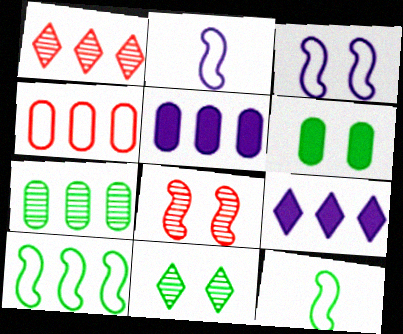[[1, 2, 6], 
[1, 5, 10], 
[4, 5, 7]]